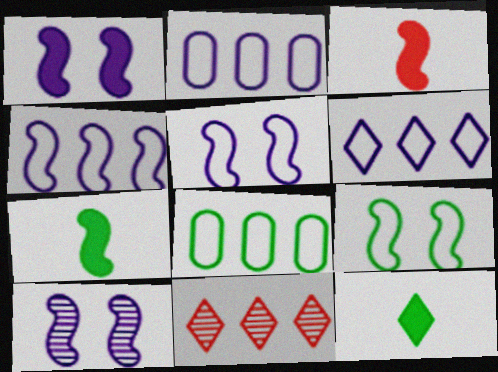[[1, 5, 10], 
[2, 4, 6]]